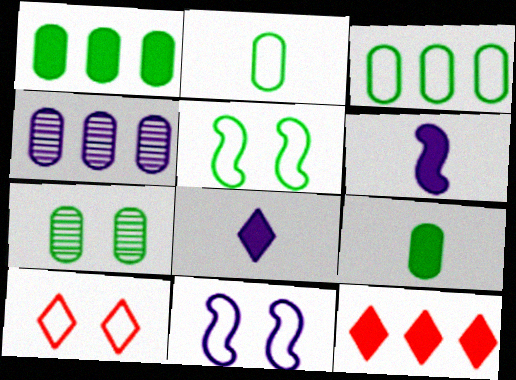[[1, 2, 7], 
[3, 7, 9], 
[4, 8, 11]]